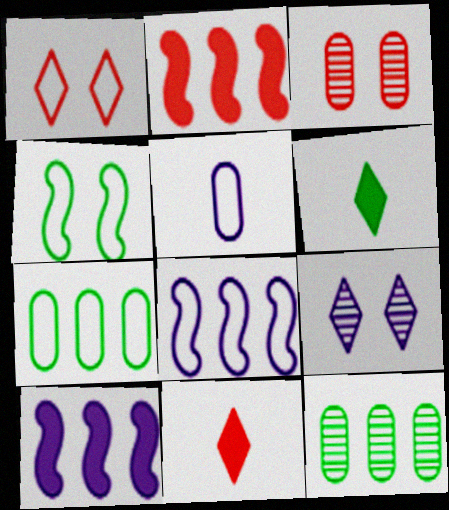[[3, 6, 8], 
[4, 6, 12], 
[5, 9, 10]]